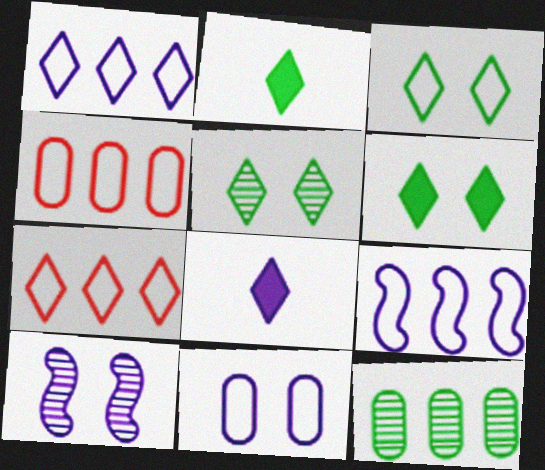[[2, 4, 10], 
[3, 5, 6], 
[5, 7, 8]]